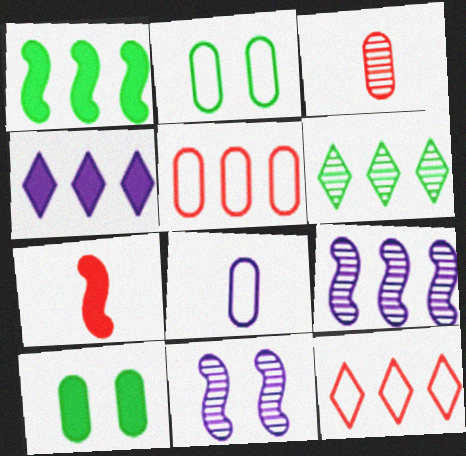[[2, 5, 8], 
[3, 6, 11], 
[4, 6, 12], 
[4, 7, 10], 
[4, 8, 11]]